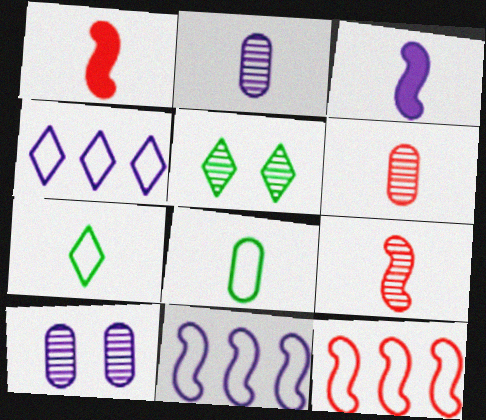[[1, 2, 7], 
[3, 4, 10], 
[3, 6, 7]]